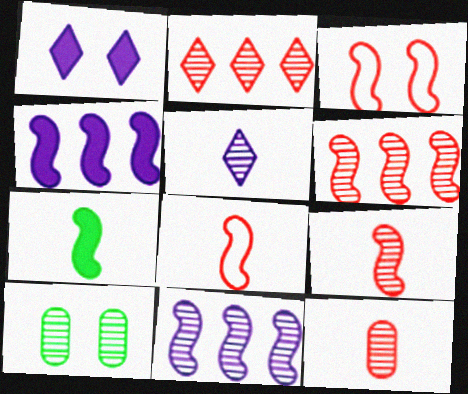[[1, 3, 10], 
[3, 7, 11], 
[5, 6, 10]]